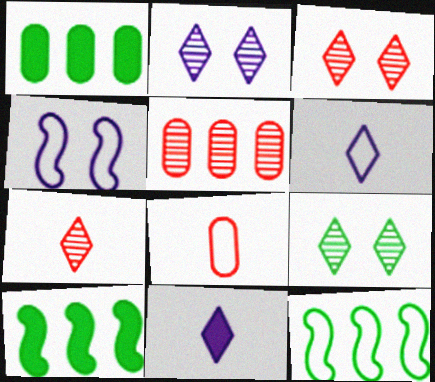[[1, 4, 7], 
[2, 3, 9], 
[2, 8, 10]]